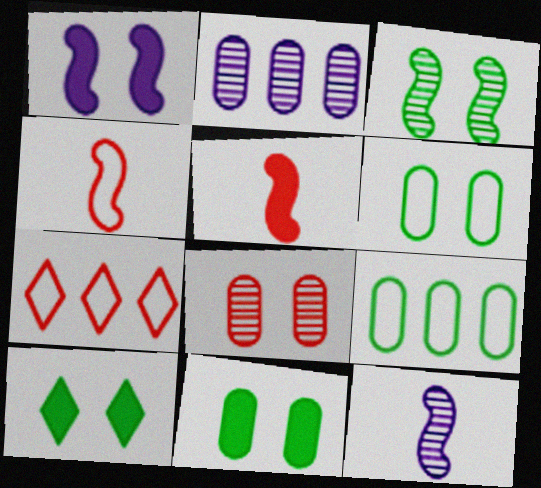[[2, 4, 10], 
[3, 6, 10], 
[5, 7, 8], 
[7, 11, 12]]